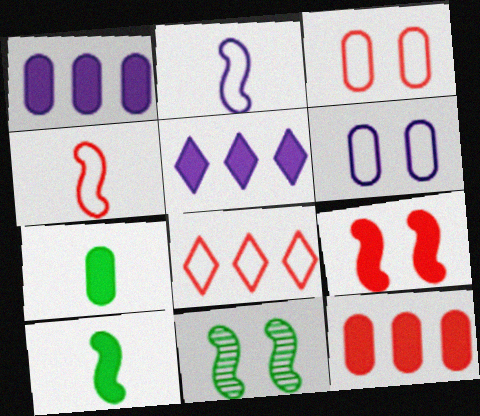[[3, 4, 8], 
[5, 7, 9]]